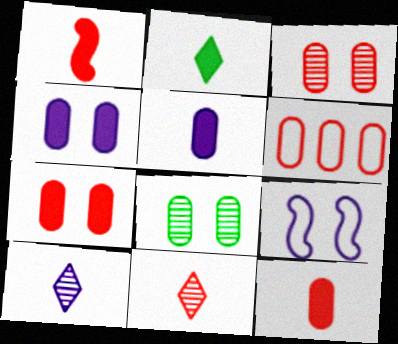[[1, 2, 5], 
[3, 6, 12], 
[5, 6, 8]]